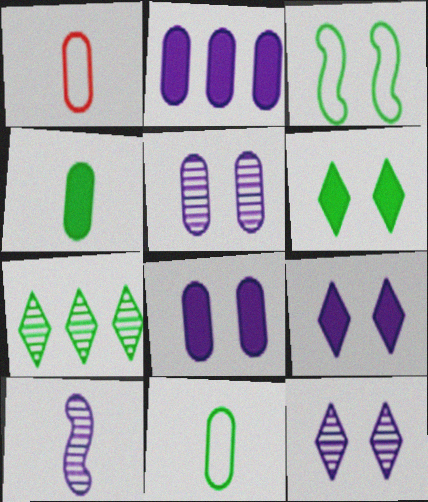[[3, 4, 7]]